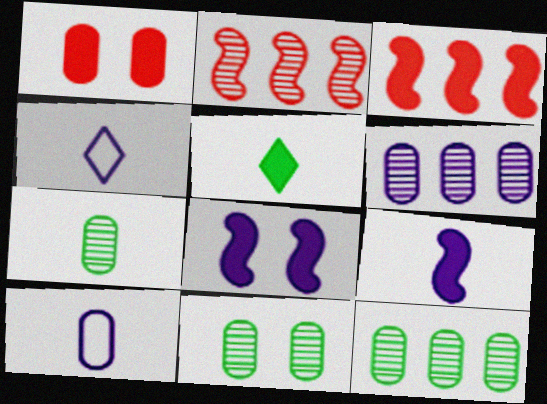[[1, 10, 12], 
[3, 4, 11], 
[4, 6, 8], 
[7, 11, 12]]